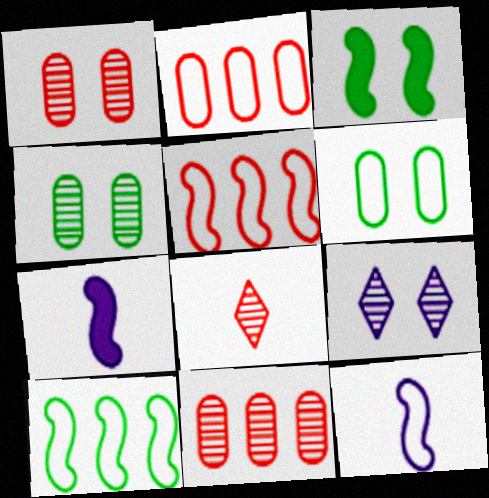[]